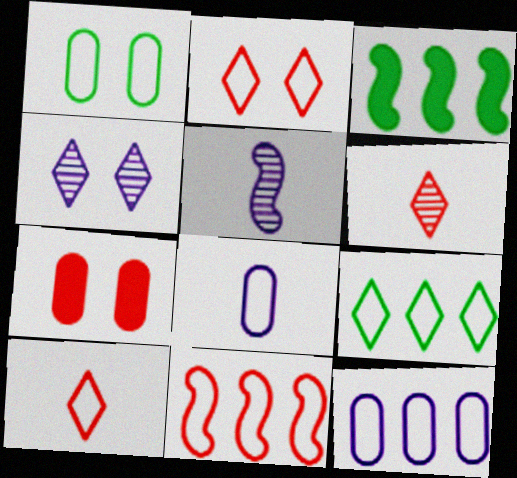[[5, 7, 9], 
[6, 7, 11], 
[9, 11, 12]]